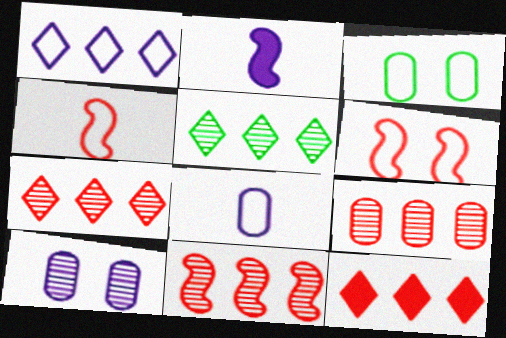[[1, 2, 10], 
[1, 3, 4], 
[1, 5, 12], 
[2, 3, 7], 
[7, 9, 11]]